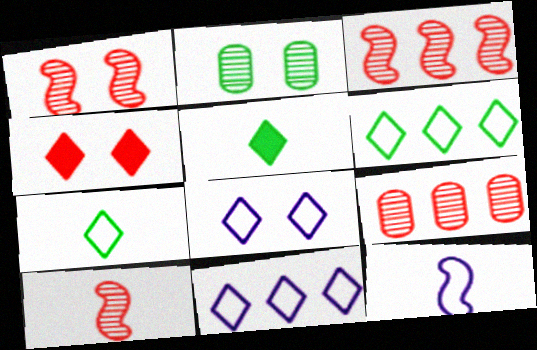[[1, 3, 10]]